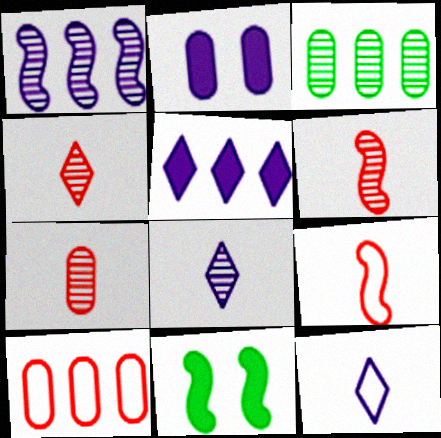[[1, 2, 12], 
[1, 9, 11], 
[4, 6, 7], 
[8, 10, 11]]